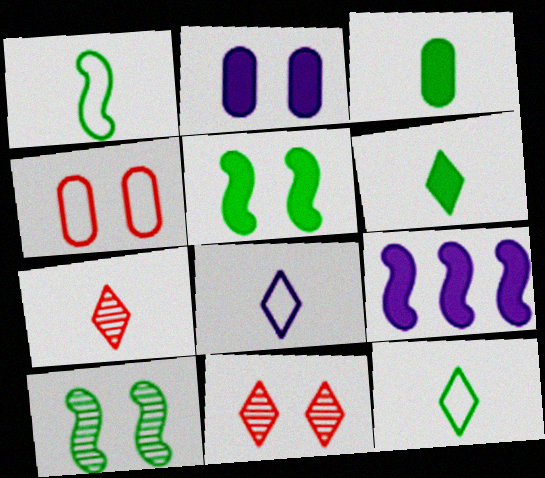[[6, 7, 8]]